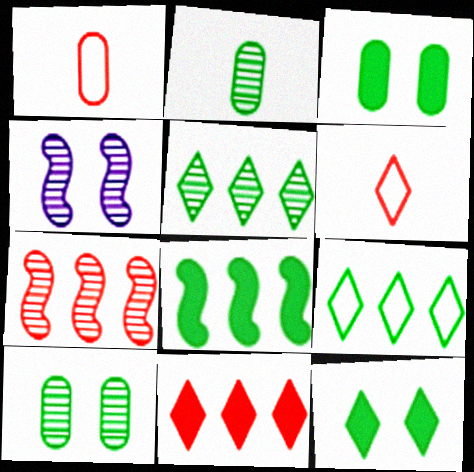[]